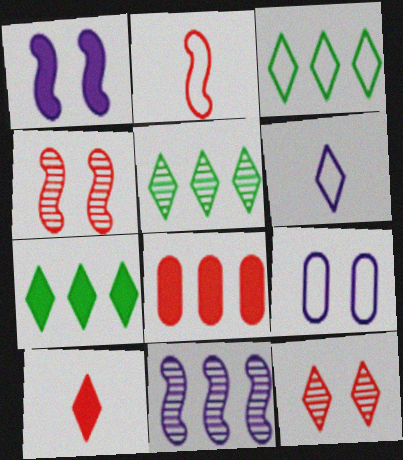[[2, 3, 9], 
[2, 8, 12], 
[3, 5, 7], 
[3, 8, 11], 
[6, 7, 12]]